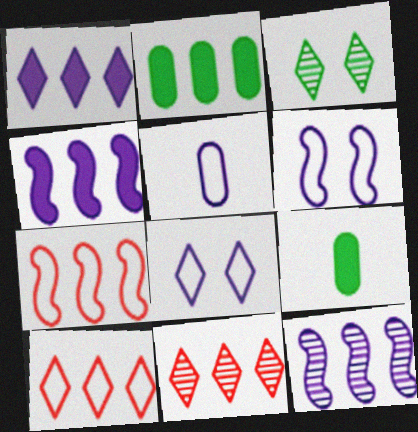[[2, 10, 12], 
[6, 9, 11]]